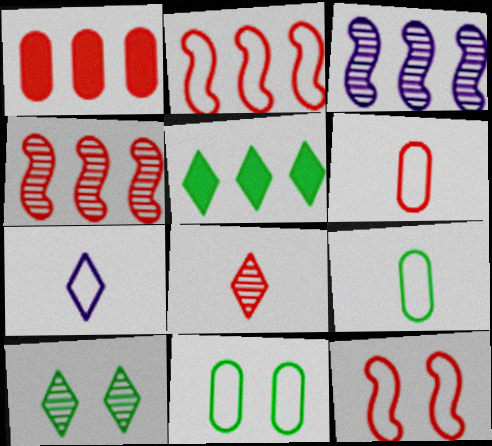[[1, 8, 12], 
[2, 7, 11]]